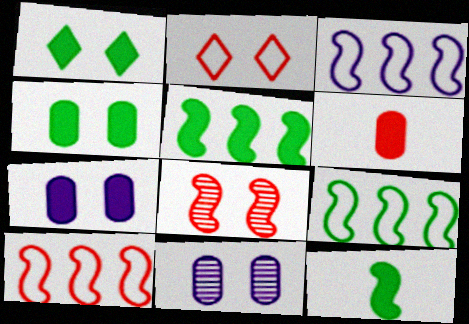[[3, 8, 12], 
[3, 9, 10]]